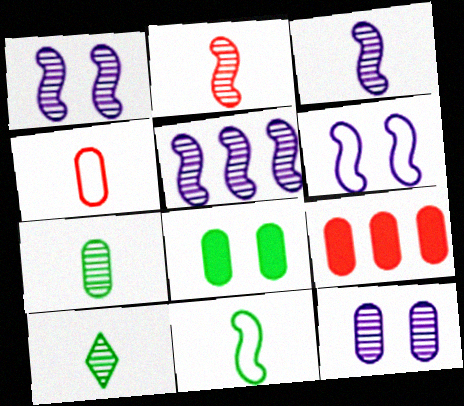[[1, 3, 5], 
[6, 9, 10]]